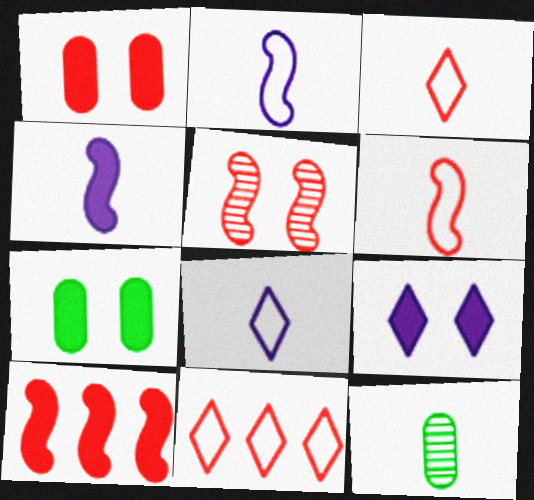[[3, 4, 12], 
[5, 6, 10]]